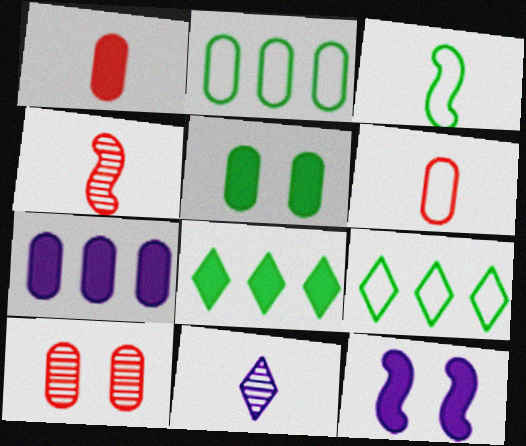[[1, 3, 11], 
[1, 5, 7], 
[1, 8, 12]]